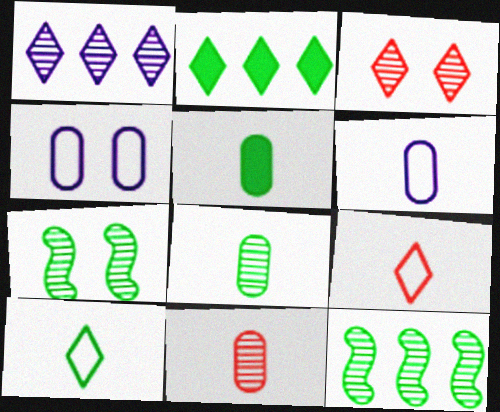[[1, 7, 11], 
[5, 6, 11]]